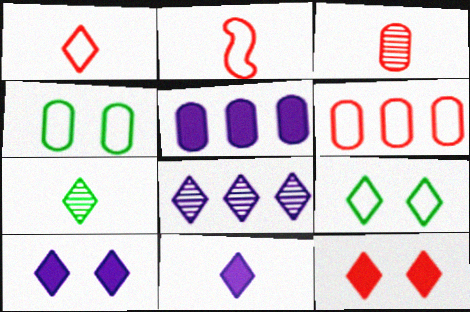[[1, 7, 11], 
[3, 4, 5]]